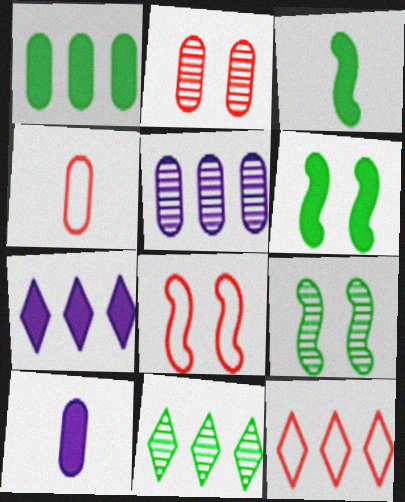[[4, 7, 9], 
[4, 8, 12], 
[7, 11, 12], 
[8, 10, 11], 
[9, 10, 12]]